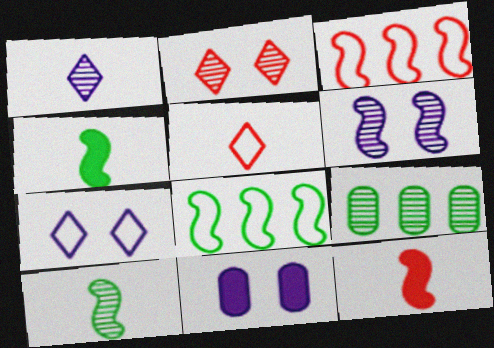[[3, 4, 6], 
[6, 7, 11], 
[6, 8, 12], 
[7, 9, 12]]